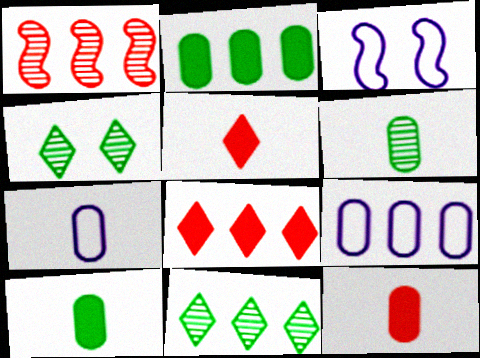[[3, 6, 8], 
[3, 11, 12], 
[6, 7, 12]]